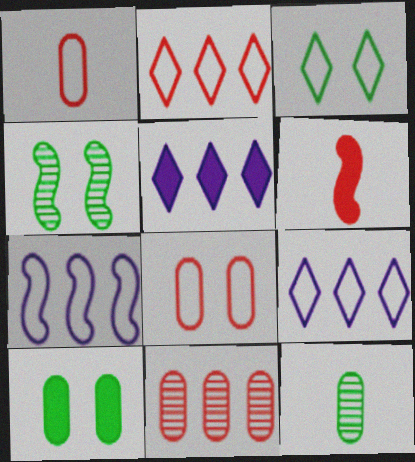[[1, 3, 7], 
[1, 4, 5], 
[3, 4, 10], 
[4, 6, 7], 
[5, 6, 10]]